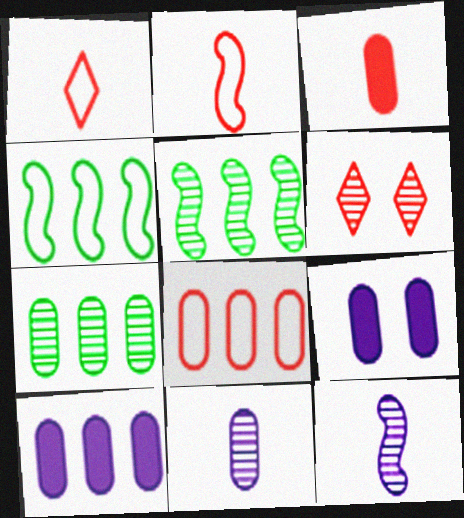[[1, 5, 9], 
[5, 6, 11], 
[6, 7, 12], 
[7, 8, 10]]